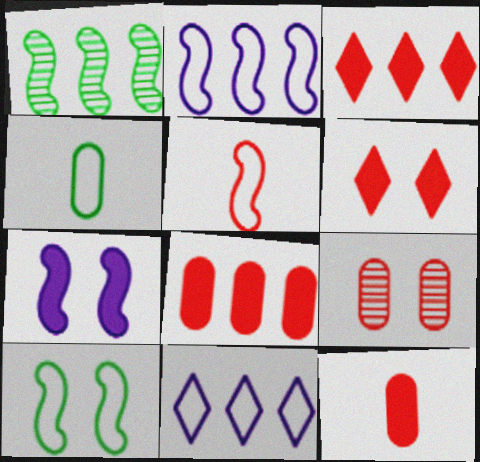[[1, 5, 7], 
[1, 8, 11], 
[2, 5, 10], 
[3, 5, 9]]